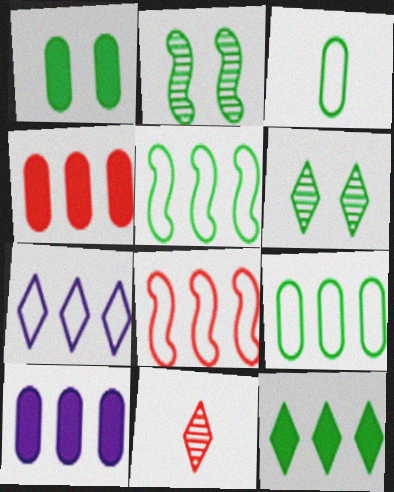[[2, 3, 12], 
[7, 8, 9]]